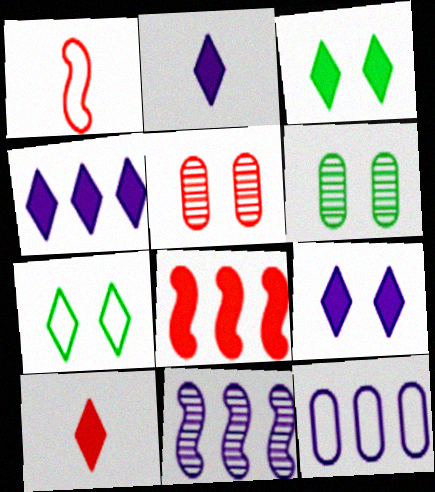[[1, 4, 6], 
[1, 7, 12], 
[2, 4, 9], 
[3, 4, 10], 
[4, 11, 12]]